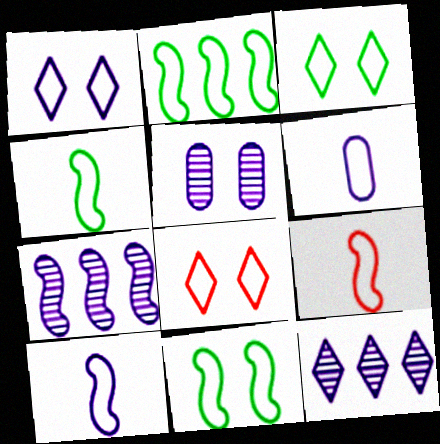[[1, 3, 8], 
[2, 4, 11], 
[2, 6, 8], 
[4, 9, 10]]